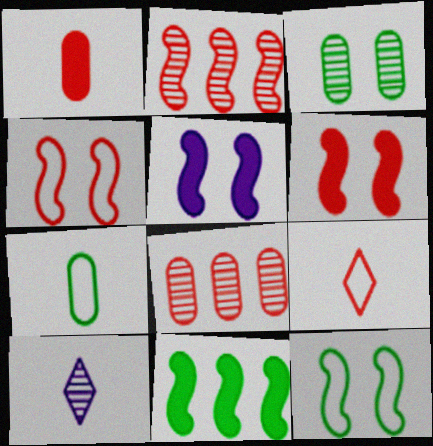[[2, 3, 10], 
[6, 8, 9]]